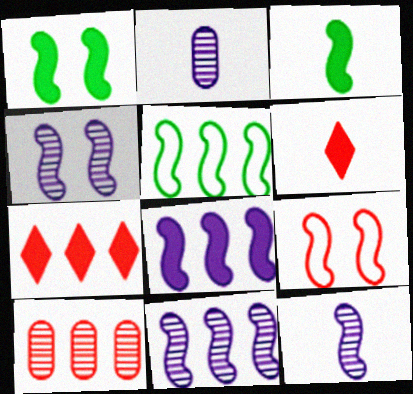[[1, 4, 9], 
[3, 9, 11], 
[4, 11, 12], 
[6, 9, 10]]